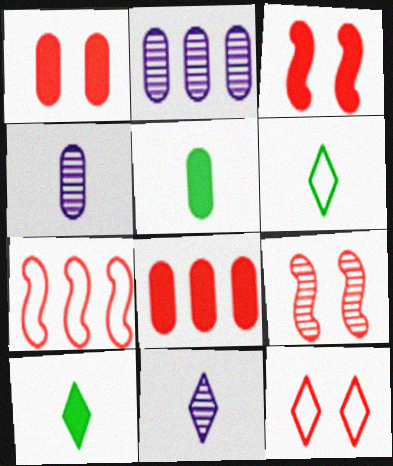[[1, 9, 12], 
[2, 3, 6]]